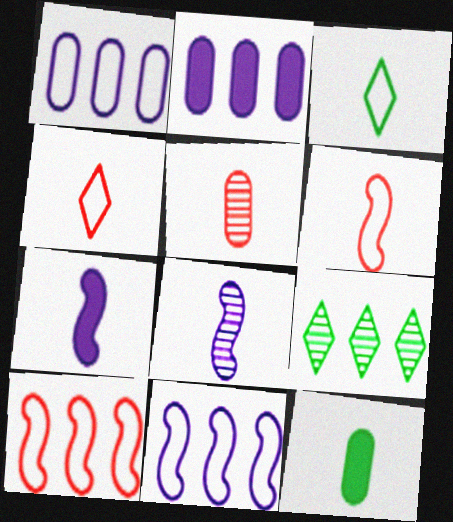[[2, 9, 10], 
[3, 5, 7], 
[4, 8, 12]]